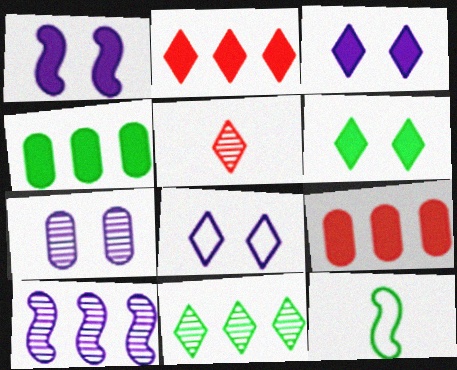[[1, 7, 8], 
[2, 7, 12]]